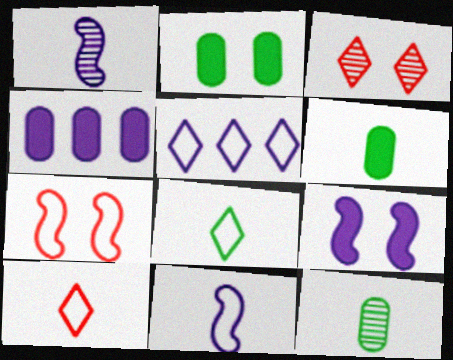[[1, 6, 10]]